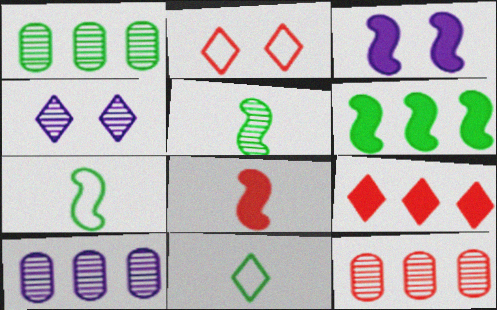[[1, 10, 12], 
[2, 8, 12], 
[3, 6, 8], 
[3, 11, 12], 
[4, 5, 12], 
[4, 9, 11]]